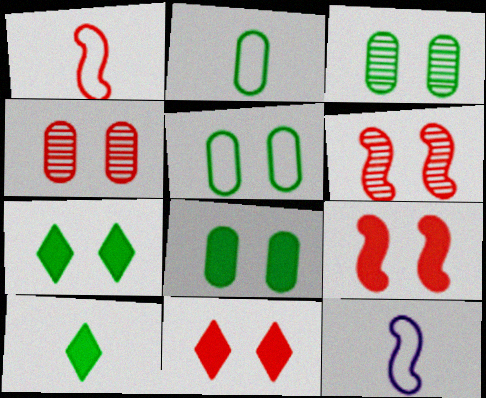[[3, 5, 8]]